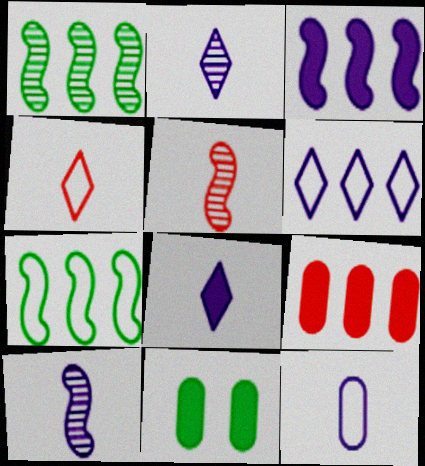[[1, 6, 9], 
[5, 6, 11], 
[8, 10, 12]]